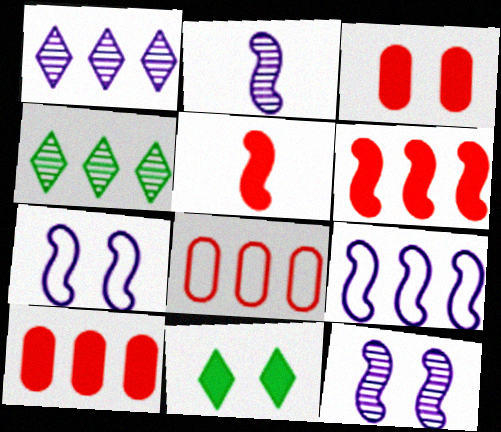[[2, 8, 11], 
[4, 9, 10]]